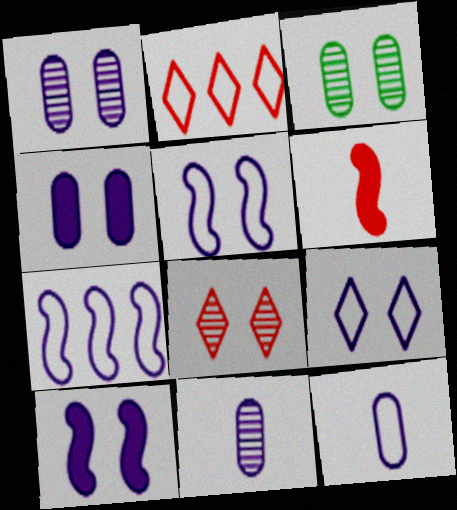[[1, 9, 10], 
[7, 9, 12]]